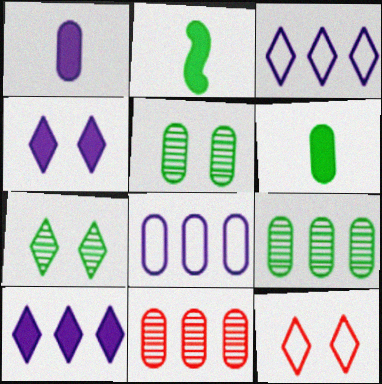[[4, 7, 12]]